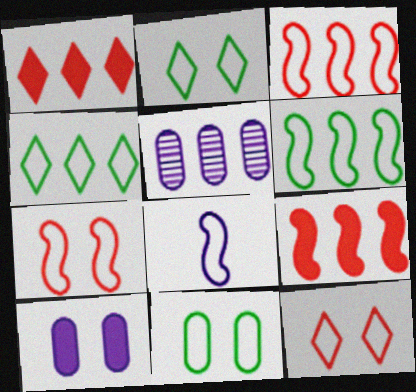[[1, 5, 6], 
[4, 5, 9], 
[6, 7, 8]]